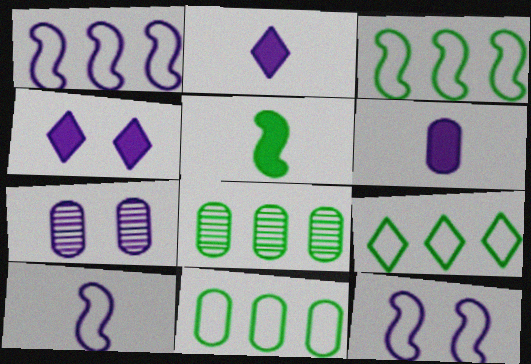[[1, 2, 7], 
[1, 10, 12], 
[3, 9, 11], 
[4, 7, 12]]